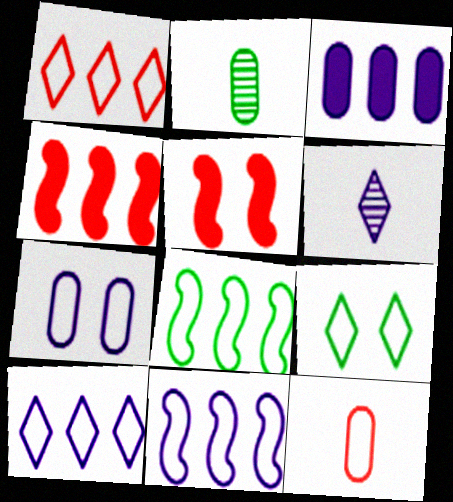[[2, 5, 10], 
[9, 11, 12]]